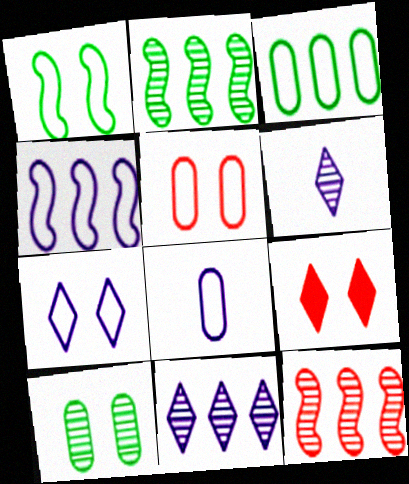[[1, 5, 7], 
[2, 8, 9], 
[3, 5, 8], 
[4, 7, 8], 
[6, 10, 12]]